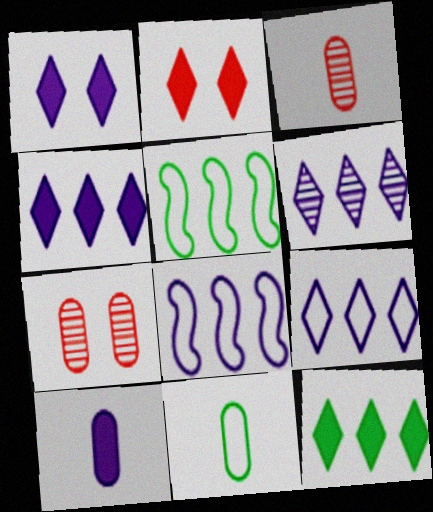[[1, 3, 5], 
[3, 10, 11], 
[4, 6, 9]]